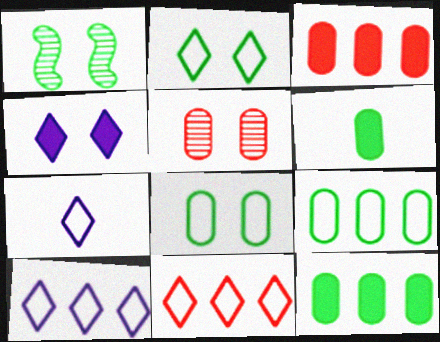[[1, 3, 7], 
[2, 7, 11]]